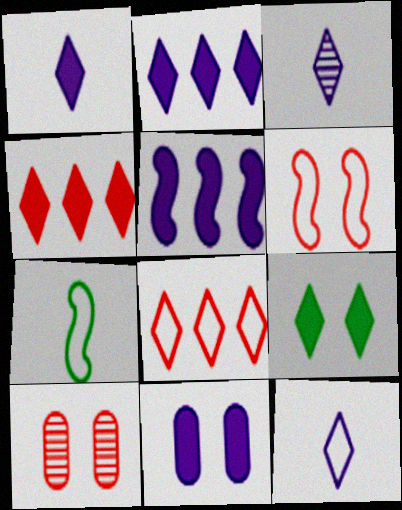[[1, 3, 12], 
[1, 4, 9], 
[1, 5, 11], 
[2, 7, 10], 
[3, 8, 9]]